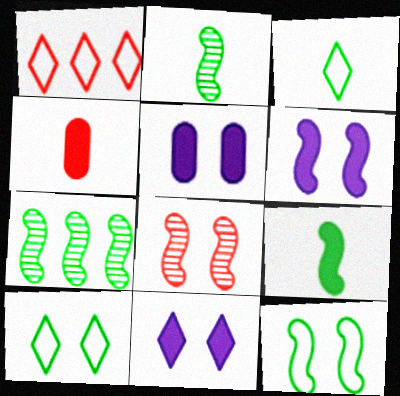[[1, 2, 5], 
[1, 4, 8], 
[5, 6, 11], 
[5, 8, 10], 
[6, 8, 12], 
[7, 9, 12]]